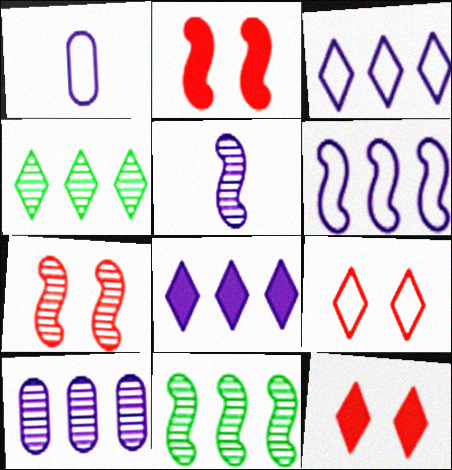[[1, 2, 4], 
[1, 11, 12], 
[5, 7, 11], 
[6, 8, 10]]